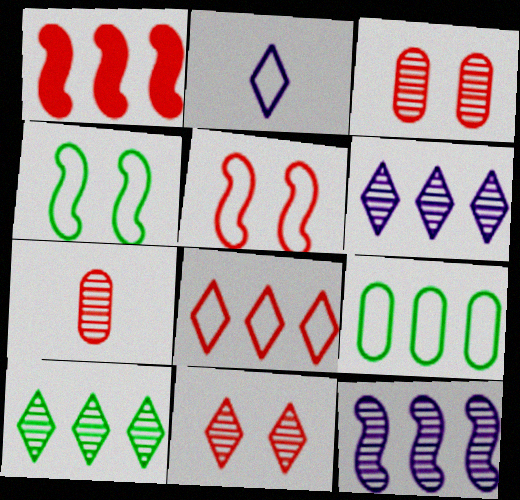[[1, 6, 9], 
[2, 5, 9]]